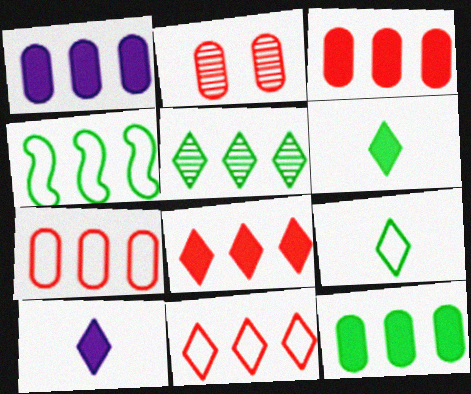[[1, 3, 12], 
[2, 4, 10], 
[4, 5, 12]]